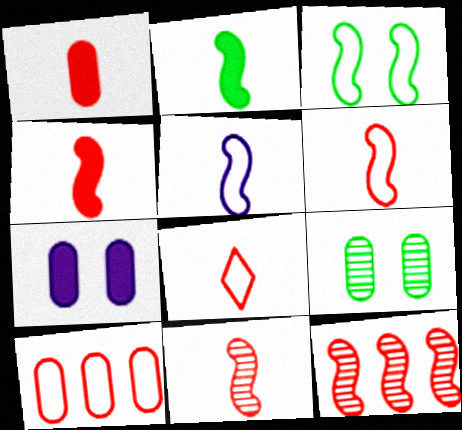[[1, 8, 11], 
[2, 5, 11], 
[4, 6, 11]]